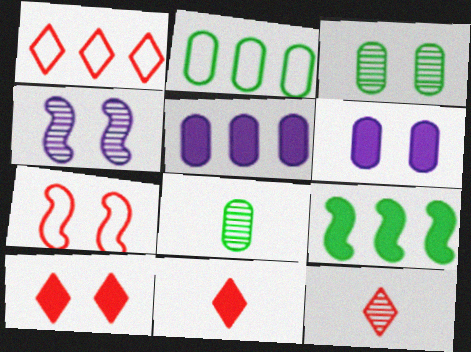[[1, 10, 12], 
[2, 4, 11], 
[6, 9, 11]]